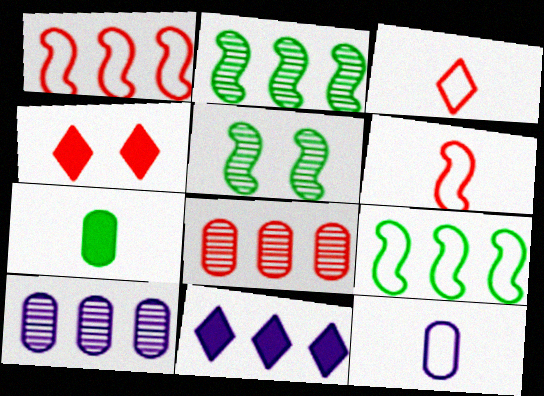[[2, 4, 12], 
[4, 6, 8], 
[8, 9, 11]]